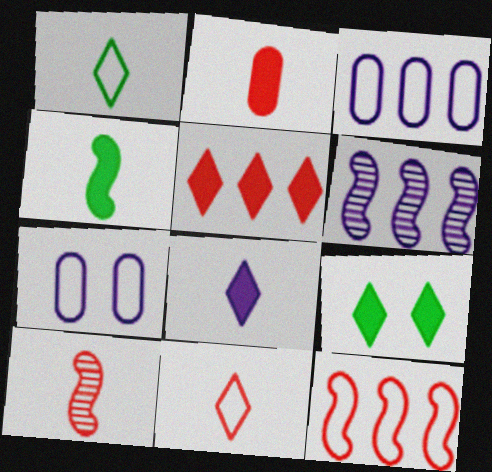[[1, 7, 12], 
[2, 4, 8], 
[2, 10, 11], 
[3, 9, 10], 
[5, 8, 9], 
[6, 7, 8]]